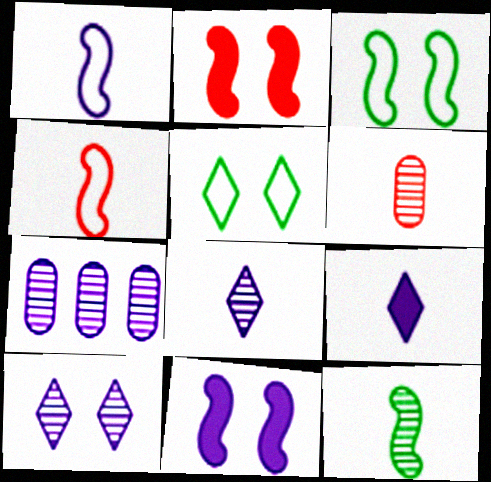[[6, 8, 12]]